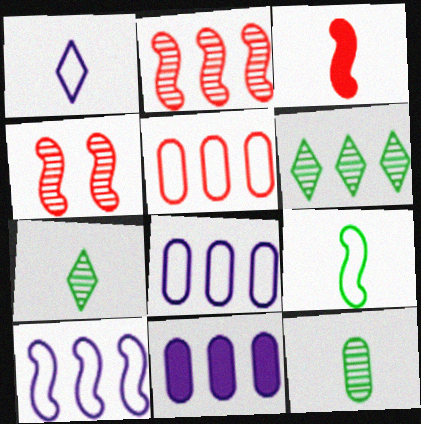[[1, 3, 12]]